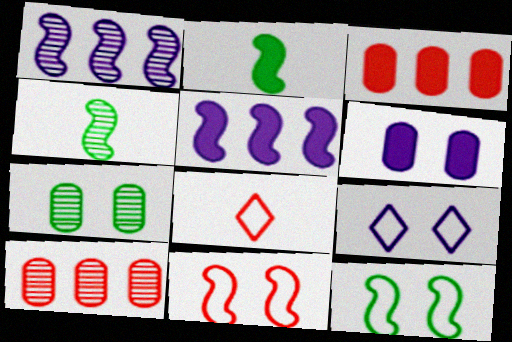[[1, 2, 11], 
[2, 9, 10], 
[3, 4, 9], 
[4, 5, 11], 
[5, 7, 8]]